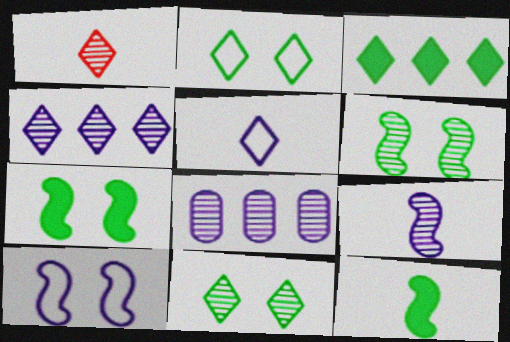[[1, 4, 11], 
[1, 6, 8]]